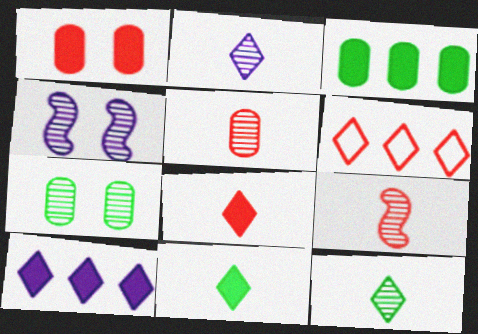[[1, 6, 9]]